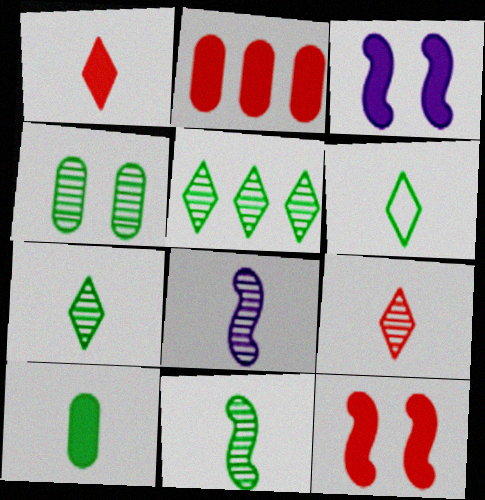[[1, 2, 12], 
[4, 5, 11], 
[6, 10, 11]]